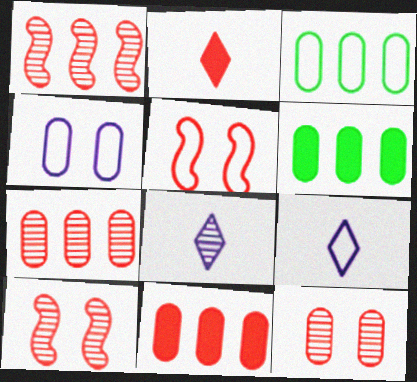[[2, 5, 7], 
[3, 5, 9], 
[5, 6, 8], 
[6, 9, 10]]